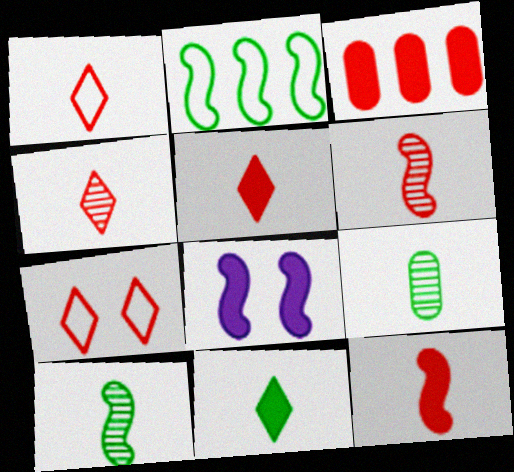[[1, 4, 5], 
[2, 6, 8], 
[3, 6, 7], 
[3, 8, 11]]